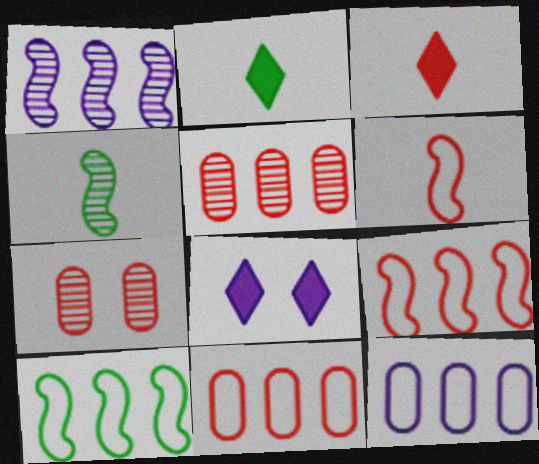[[3, 7, 9], 
[4, 8, 11]]